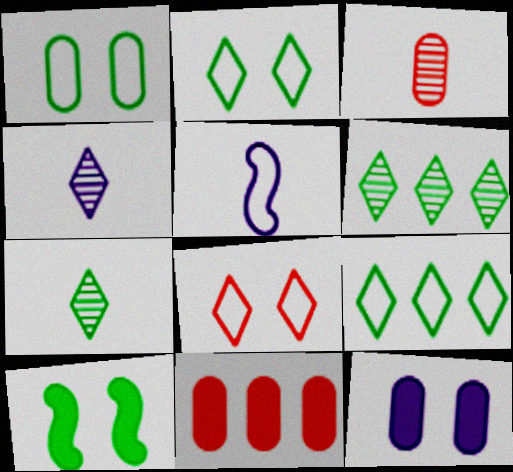[]